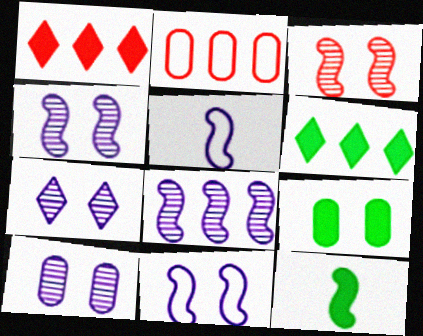[[2, 6, 8], 
[2, 7, 12], 
[4, 7, 10], 
[6, 9, 12]]